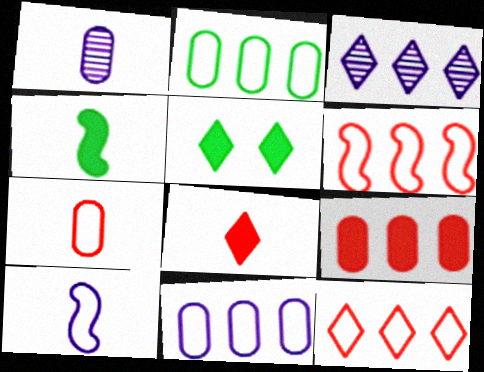[[1, 5, 6]]